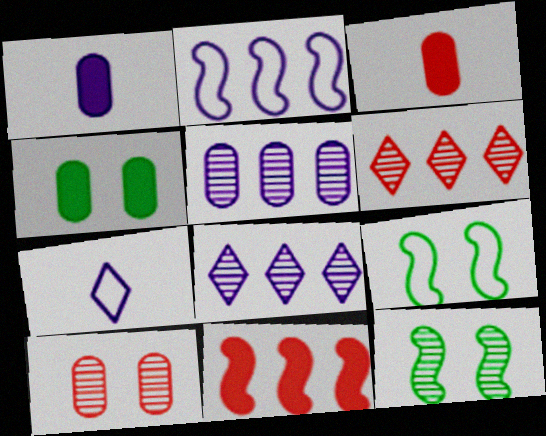[[1, 6, 9], 
[3, 8, 9]]